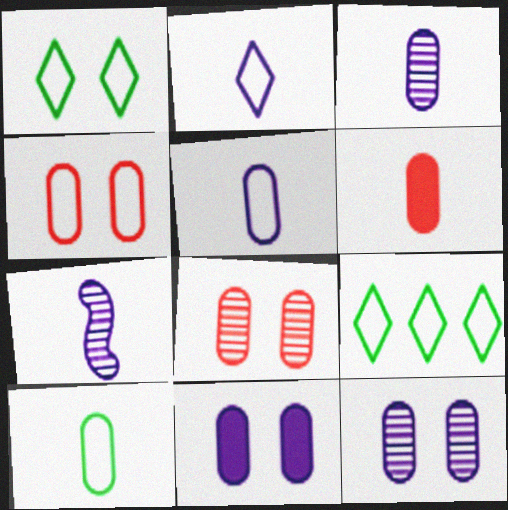[[3, 6, 10]]